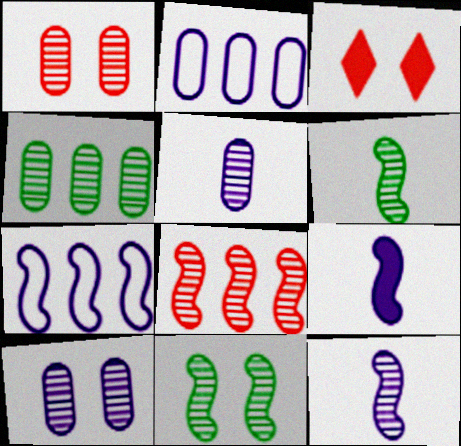[[1, 4, 5], 
[2, 3, 6], 
[8, 11, 12]]